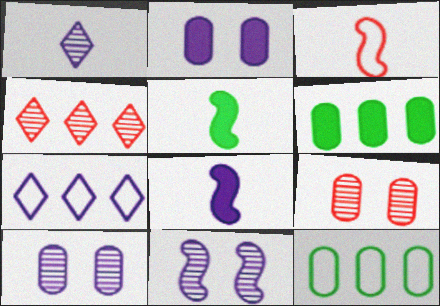[[5, 7, 9], 
[7, 8, 10]]